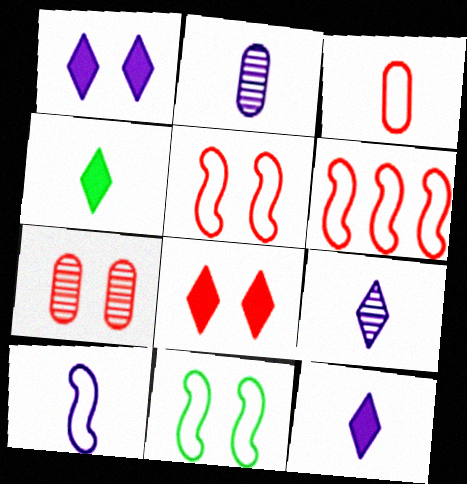[[1, 7, 11], 
[2, 10, 12], 
[5, 7, 8], 
[6, 10, 11]]